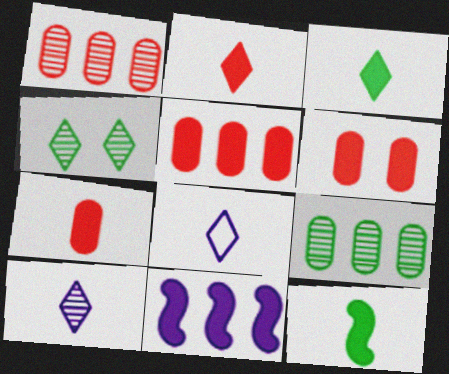[[3, 6, 11], 
[5, 6, 7]]